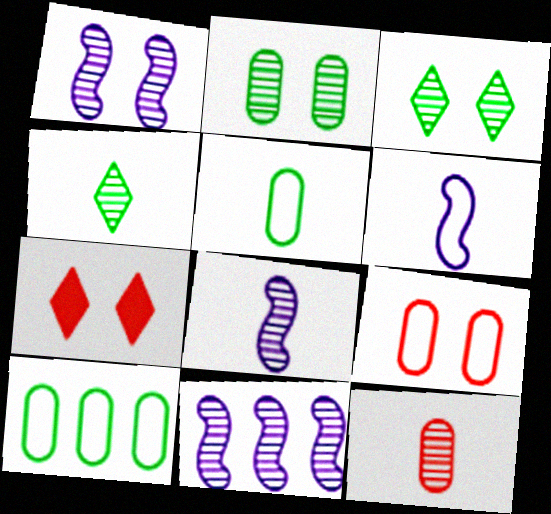[[1, 8, 11], 
[3, 11, 12], 
[4, 8, 12], 
[5, 7, 11], 
[7, 8, 10]]